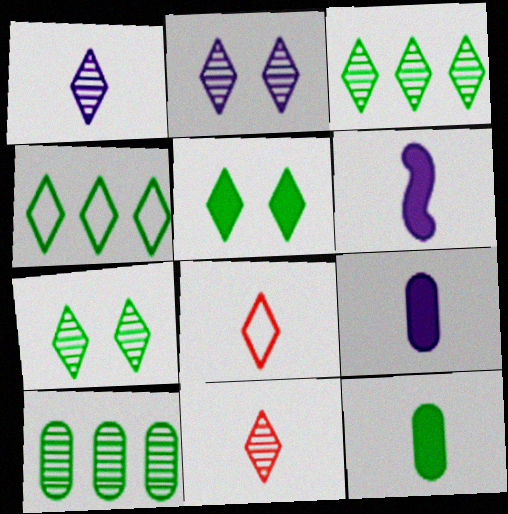[[2, 3, 11]]